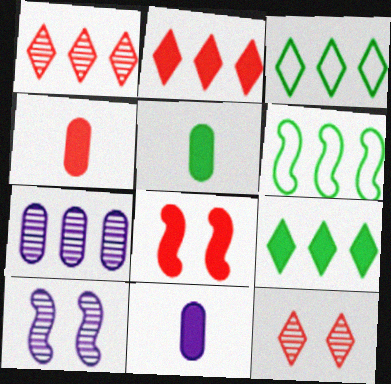[[2, 4, 8], 
[2, 6, 7], 
[3, 4, 10], 
[4, 5, 11], 
[6, 11, 12], 
[8, 9, 11]]